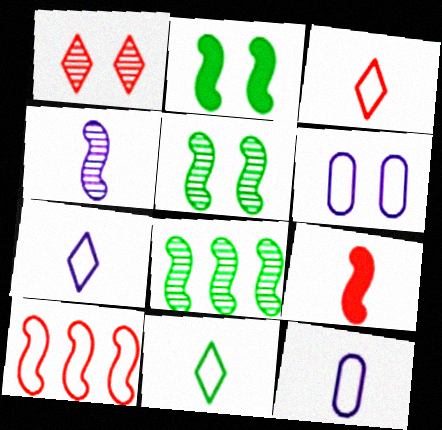[[1, 2, 6], 
[2, 4, 10], 
[3, 7, 11], 
[6, 10, 11]]